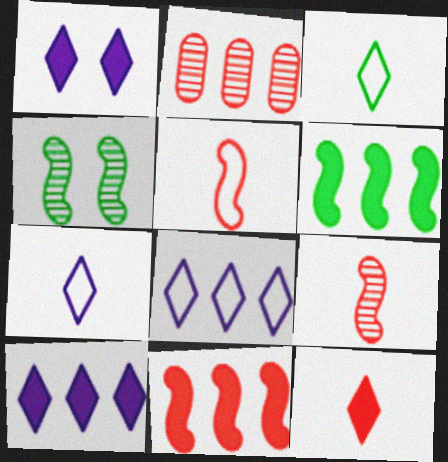[[2, 6, 8]]